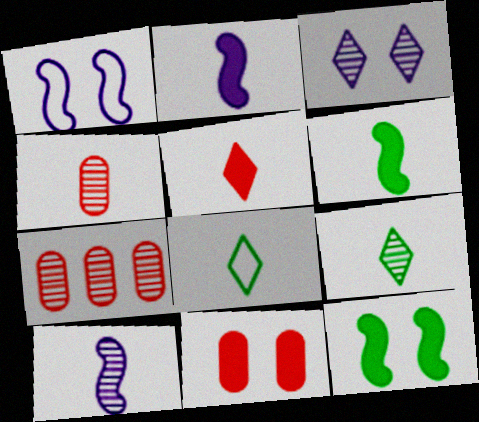[[2, 4, 8], 
[4, 9, 10]]